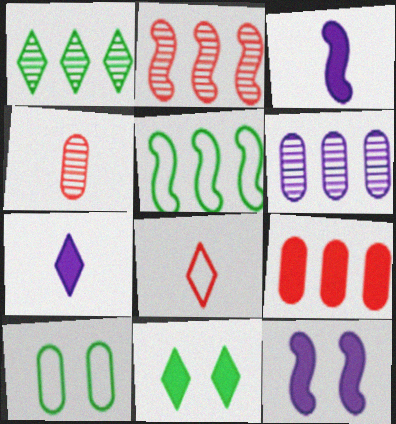[[1, 2, 6], 
[2, 7, 10], 
[3, 9, 11]]